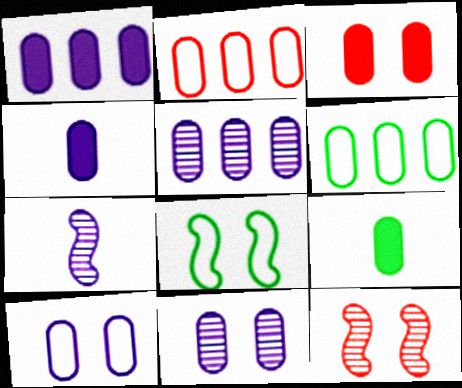[[1, 3, 9], 
[2, 9, 11], 
[4, 5, 10]]